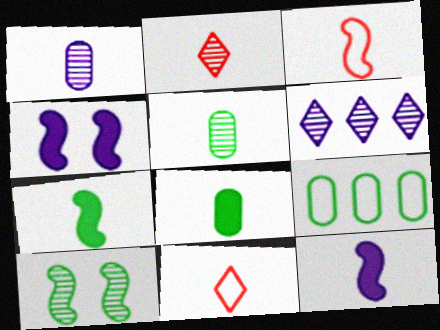[[1, 7, 11], 
[2, 4, 9], 
[5, 11, 12]]